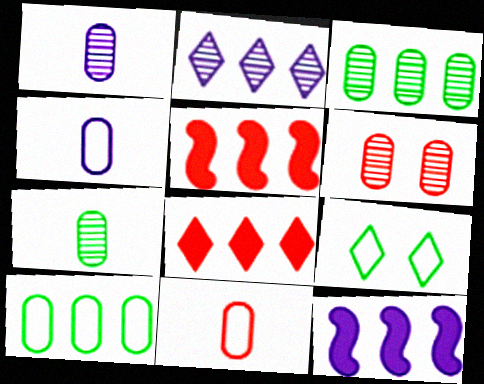[[1, 3, 6], 
[1, 5, 9], 
[2, 5, 10]]